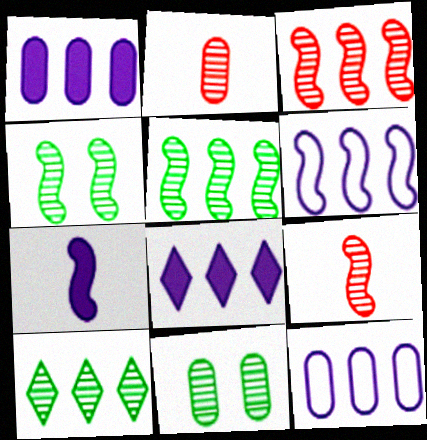[]